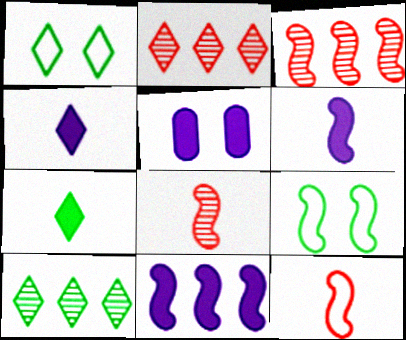[[1, 2, 4], 
[1, 7, 10], 
[3, 6, 9], 
[4, 5, 11], 
[5, 10, 12], 
[8, 9, 11]]